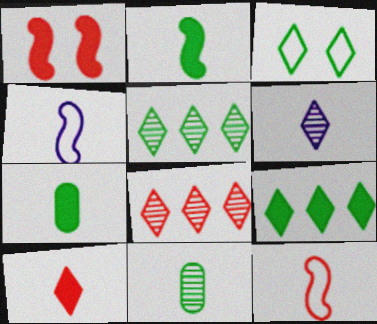[[4, 10, 11], 
[6, 7, 12]]